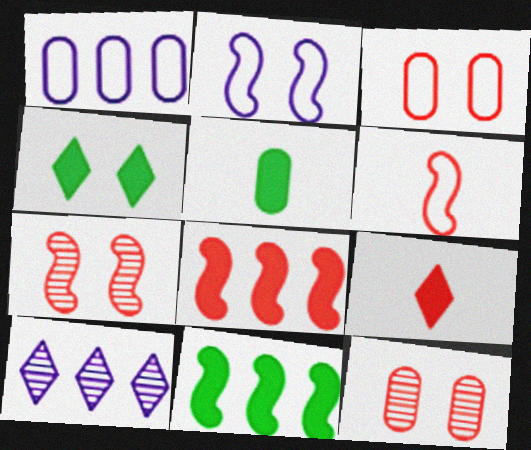[[1, 5, 12], 
[2, 4, 12], 
[4, 5, 11], 
[6, 7, 8]]